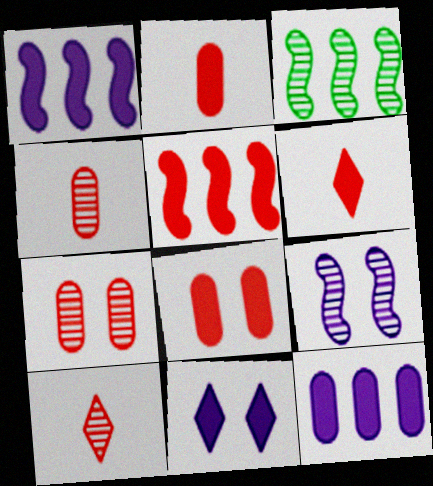[[5, 6, 8]]